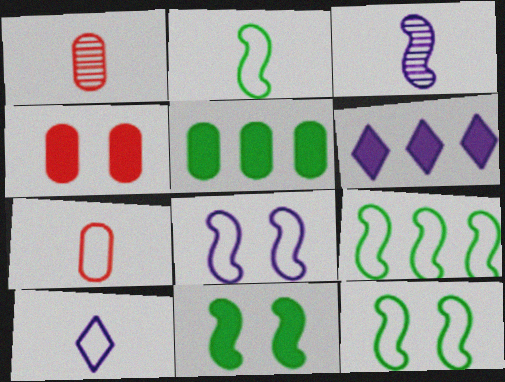[[1, 6, 12], 
[2, 7, 10], 
[2, 9, 12]]